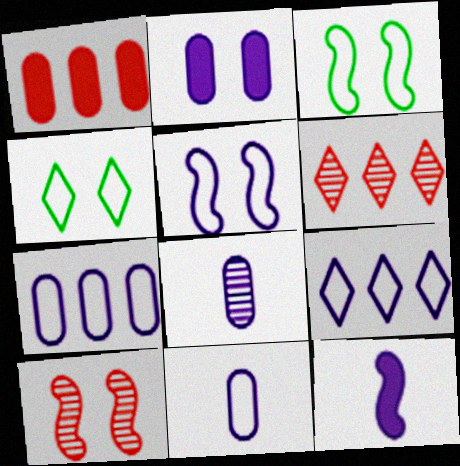[[2, 4, 10], 
[2, 7, 8], 
[5, 9, 11]]